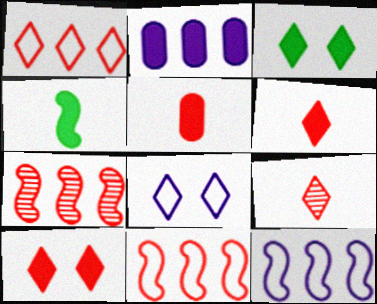[[1, 9, 10], 
[2, 4, 10]]